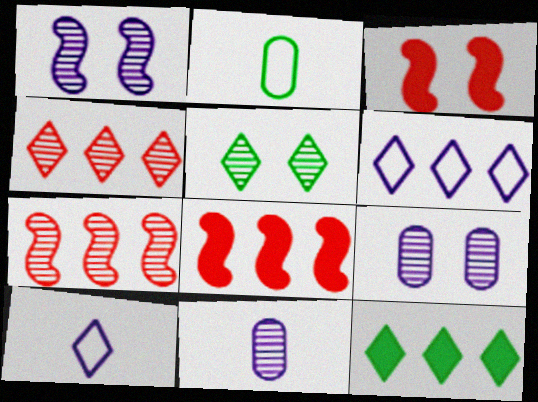[[4, 6, 12], 
[5, 7, 11]]